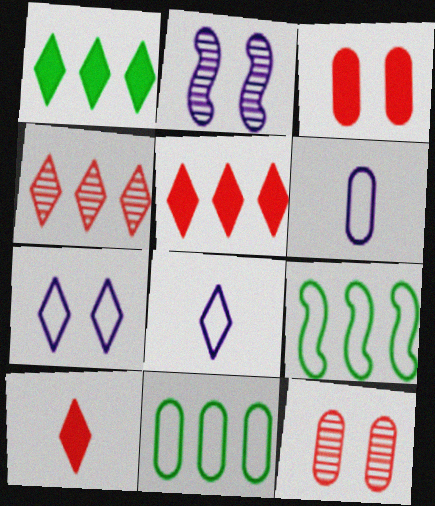[[2, 10, 11]]